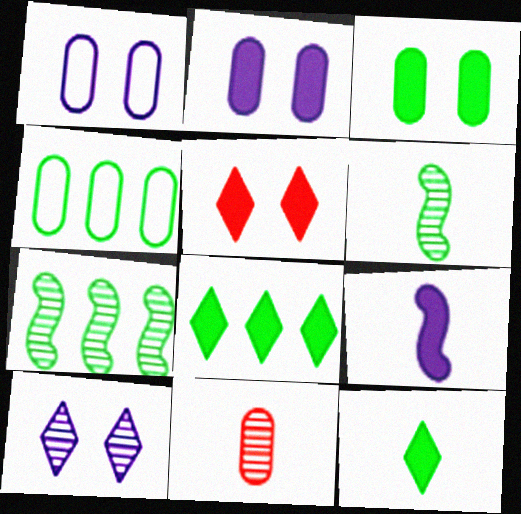[[2, 4, 11], 
[4, 7, 8], 
[7, 10, 11]]